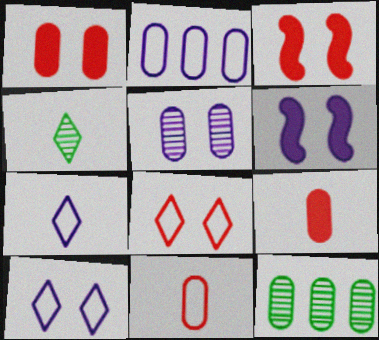[[2, 3, 4], 
[3, 7, 12], 
[5, 6, 10]]